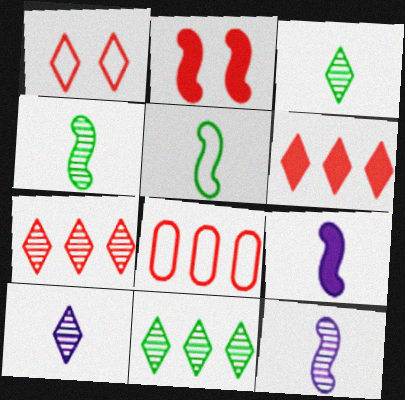[]